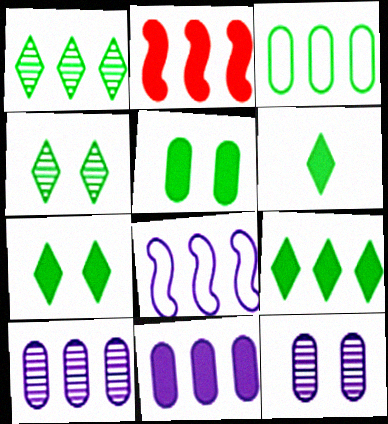[[2, 9, 11], 
[6, 7, 9]]